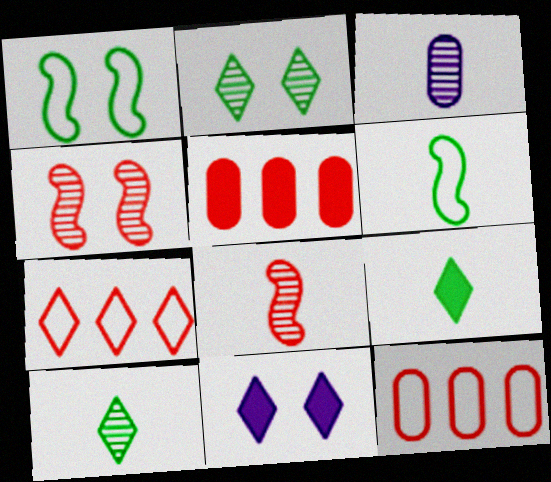[[3, 8, 10], 
[7, 10, 11]]